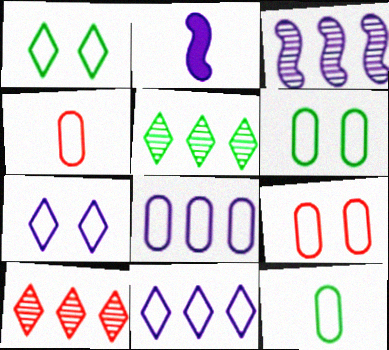[[2, 5, 9], 
[2, 6, 10], 
[4, 6, 8], 
[8, 9, 12]]